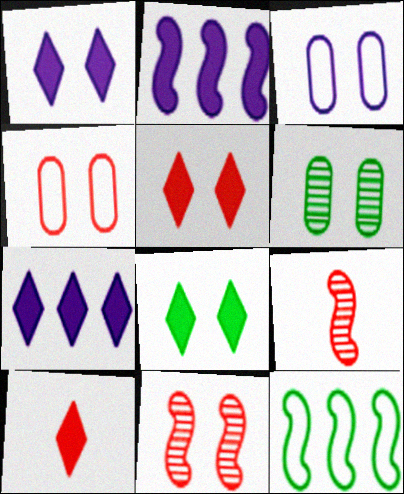[[1, 5, 8], 
[3, 8, 11], 
[4, 5, 11], 
[7, 8, 10]]